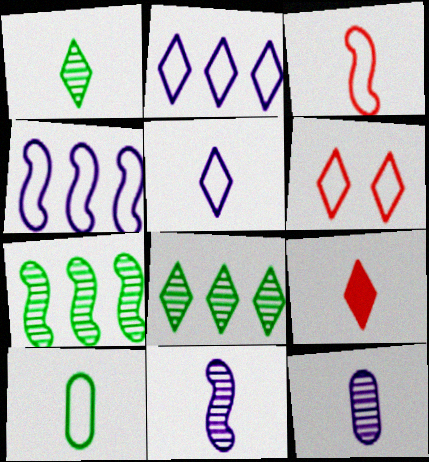[[1, 5, 9], 
[3, 5, 10], 
[4, 6, 10], 
[9, 10, 11]]